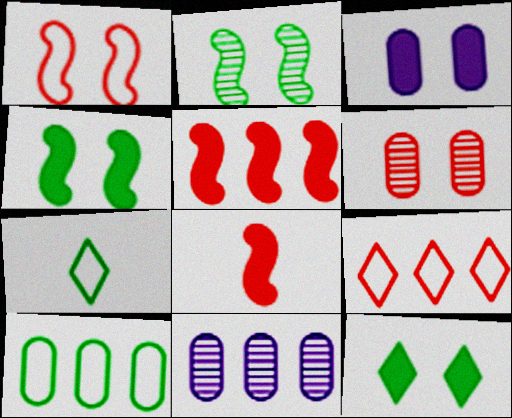[[6, 8, 9]]